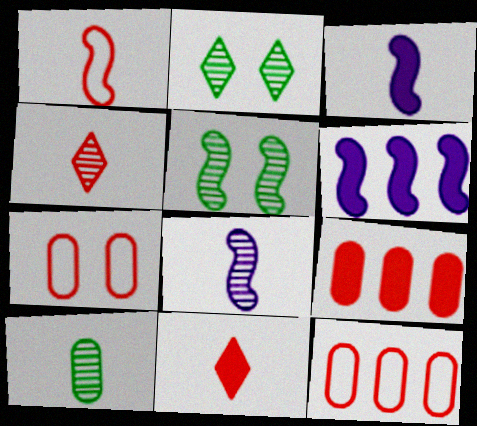[[1, 5, 6], 
[2, 3, 12], 
[4, 8, 10]]